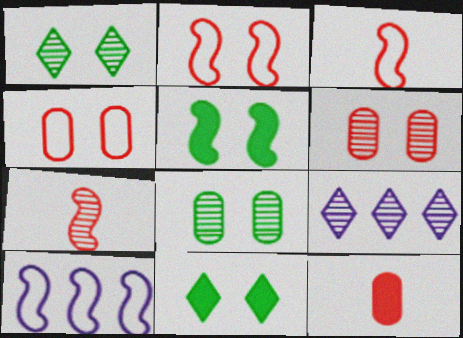[[1, 10, 12], 
[5, 7, 10], 
[7, 8, 9]]